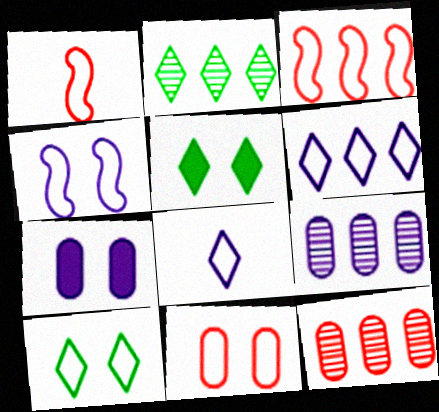[[1, 2, 7], 
[1, 5, 9], 
[4, 10, 11]]